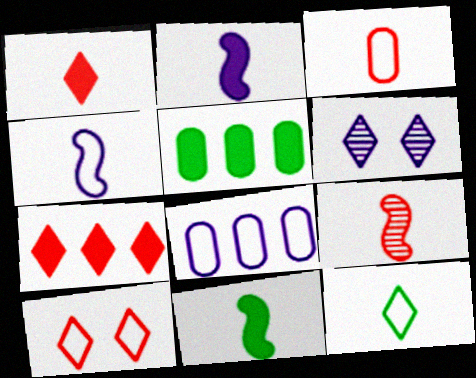[[1, 3, 9], 
[2, 6, 8], 
[3, 4, 12], 
[4, 9, 11], 
[6, 7, 12]]